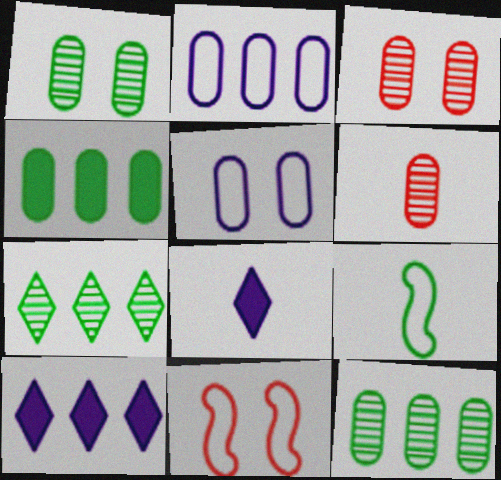[[3, 9, 10], 
[4, 5, 6], 
[6, 8, 9], 
[8, 11, 12]]